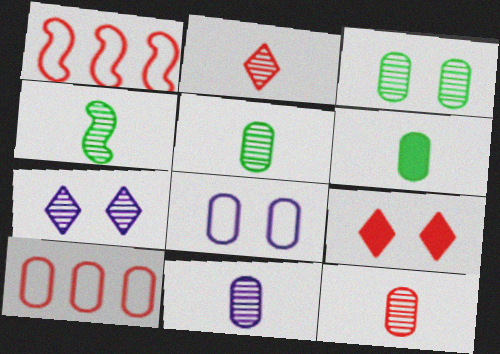[[1, 6, 7], 
[1, 9, 12], 
[2, 4, 11], 
[5, 11, 12]]